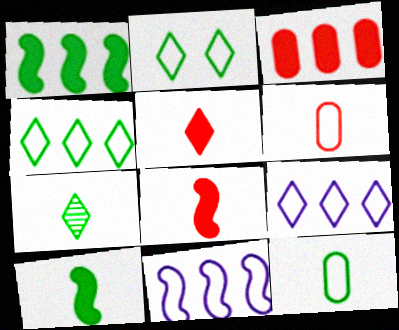[[2, 6, 11], 
[7, 10, 12]]